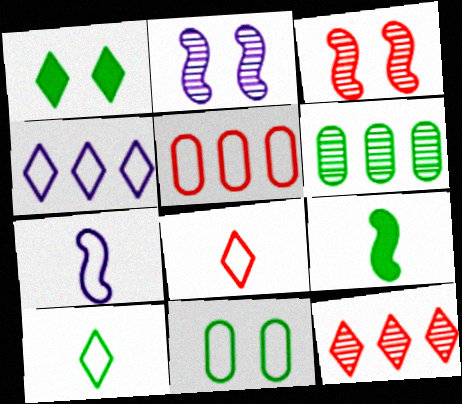[]